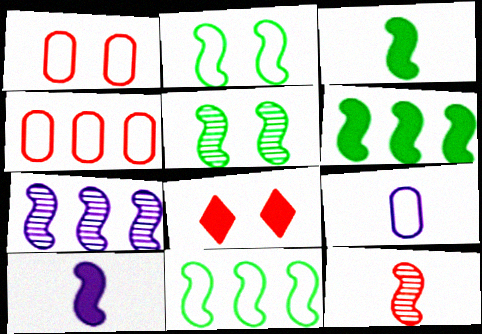[[3, 5, 11], 
[4, 8, 12], 
[5, 7, 12]]